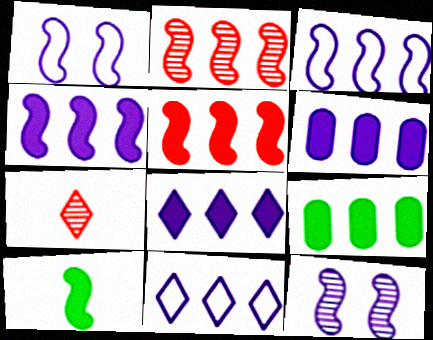[[1, 2, 10], 
[1, 7, 9], 
[2, 9, 11], 
[4, 6, 8], 
[5, 8, 9]]